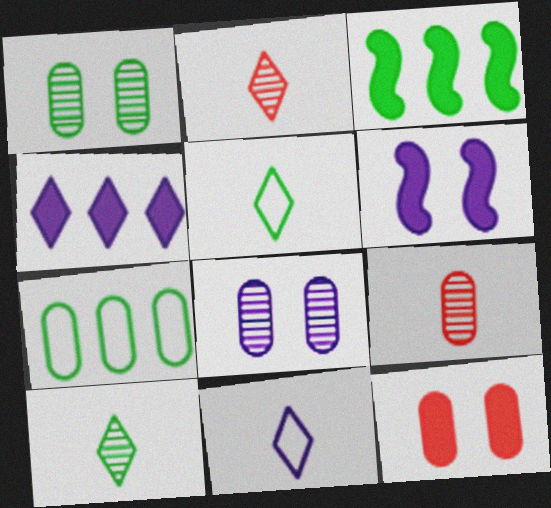[[1, 3, 5], 
[2, 6, 7]]